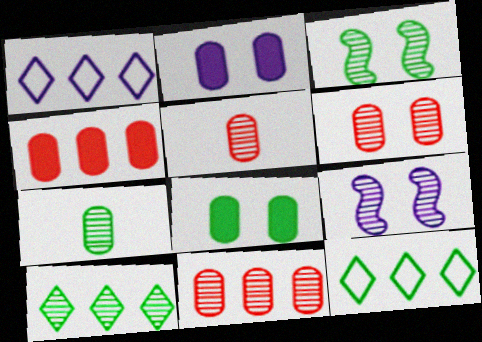[[3, 7, 10], 
[5, 6, 11], 
[5, 9, 10]]